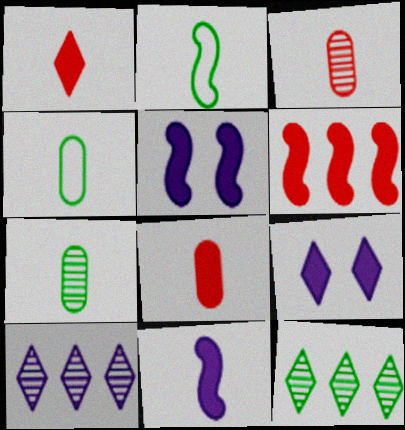[]